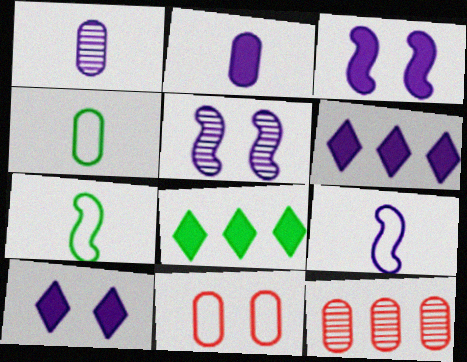[[2, 3, 6], 
[7, 10, 12]]